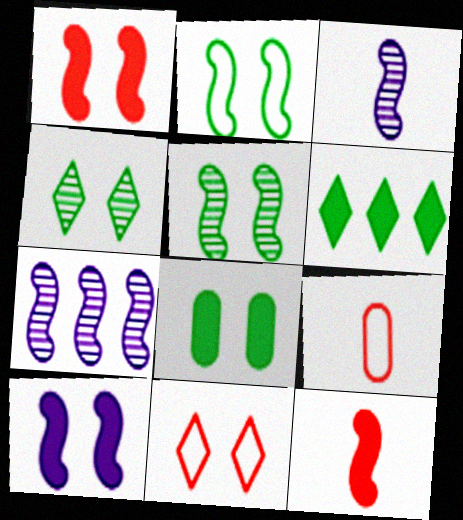[[2, 4, 8], 
[2, 7, 12]]